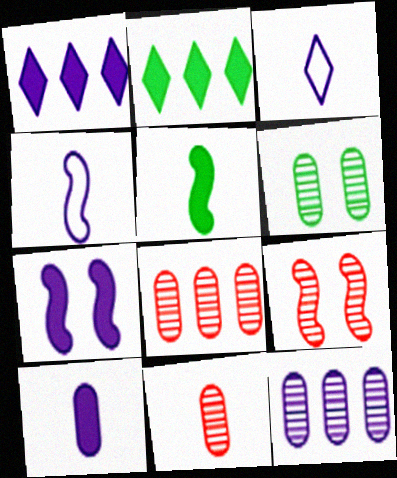[[1, 7, 10], 
[3, 5, 11], 
[3, 7, 12], 
[6, 11, 12]]